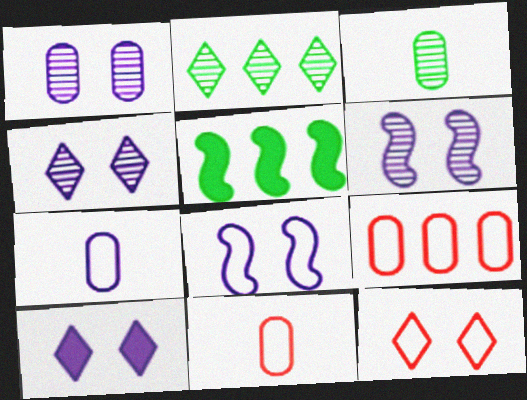[[1, 4, 6], 
[1, 8, 10], 
[4, 5, 11]]